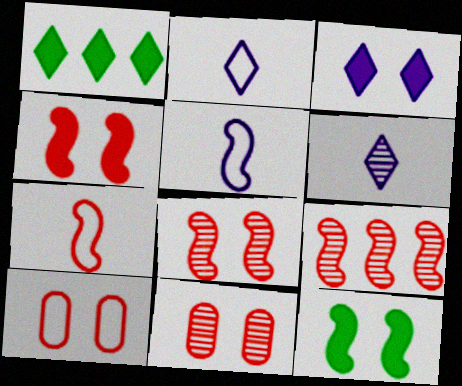[[1, 5, 11], 
[4, 7, 9], 
[5, 9, 12]]